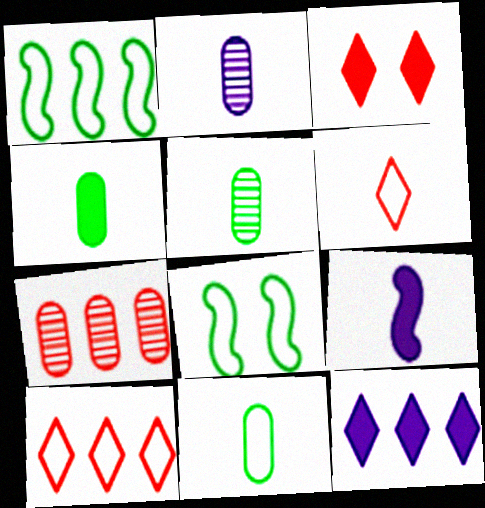[[1, 2, 3], 
[1, 7, 12], 
[4, 5, 11], 
[5, 6, 9]]